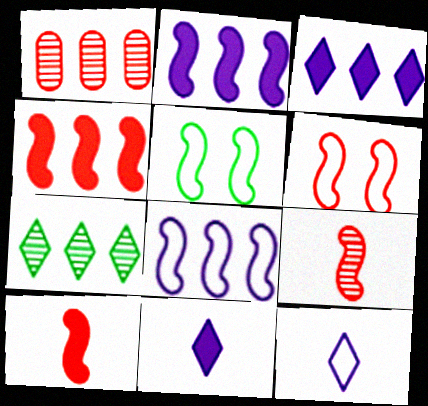[[1, 5, 11], 
[2, 5, 9], 
[4, 6, 9]]